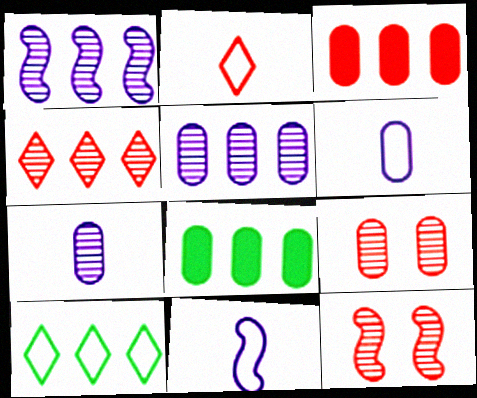[[1, 3, 10], 
[2, 3, 12], 
[6, 8, 9]]